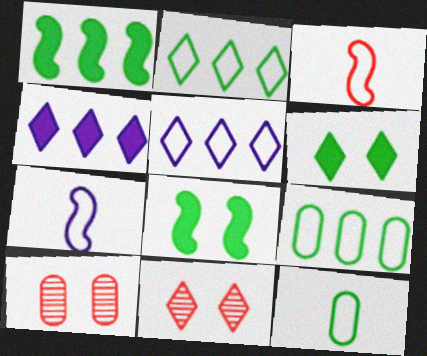[]